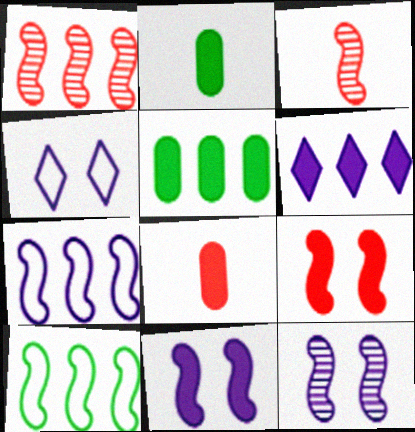[[1, 2, 4], 
[2, 6, 9], 
[3, 4, 5], 
[3, 10, 11]]